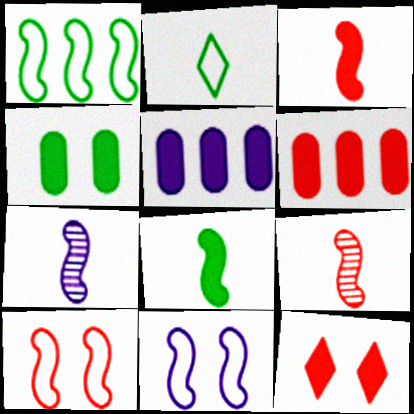[[3, 6, 12], 
[5, 8, 12]]